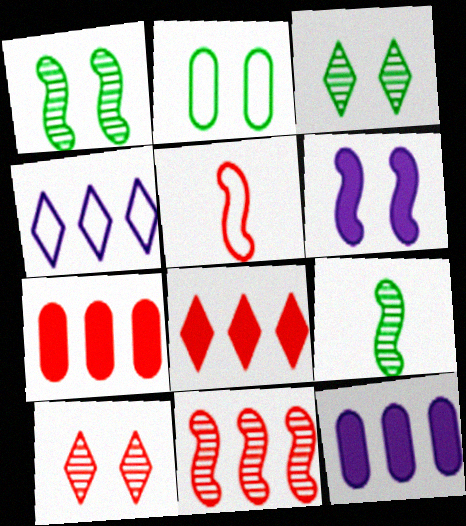[[2, 4, 5], 
[2, 6, 10], 
[3, 5, 12], 
[5, 7, 10]]